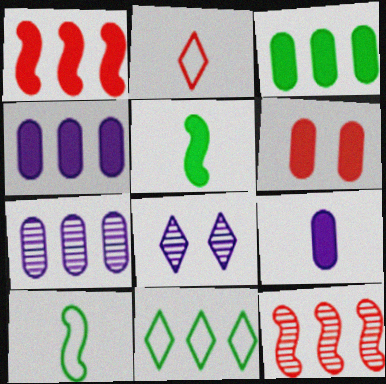[[1, 7, 11], 
[2, 6, 12], 
[3, 6, 9], 
[4, 11, 12]]